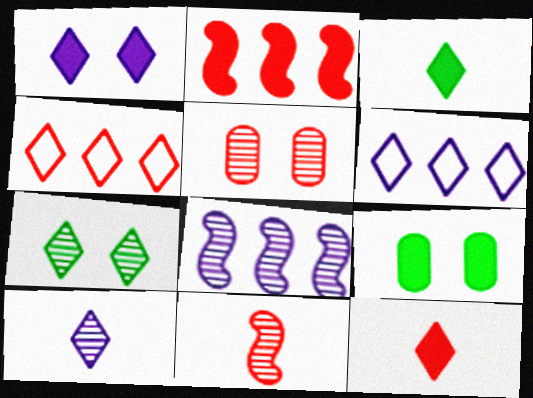[[1, 6, 10], 
[6, 7, 12], 
[6, 9, 11]]